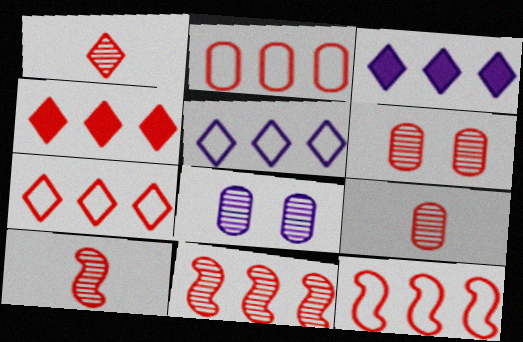[[1, 6, 11], 
[1, 9, 10], 
[2, 4, 11], 
[2, 7, 12]]